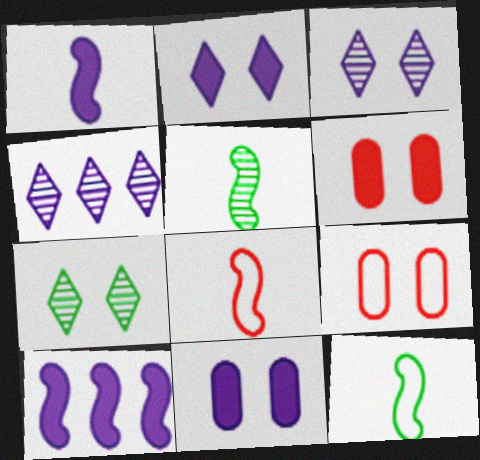[[1, 5, 8], 
[4, 6, 12]]